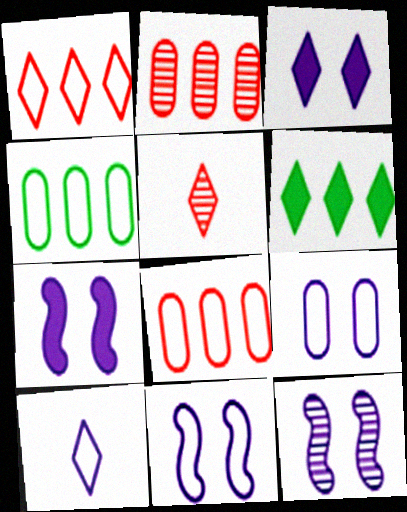[[3, 9, 12], 
[4, 5, 7], 
[7, 11, 12]]